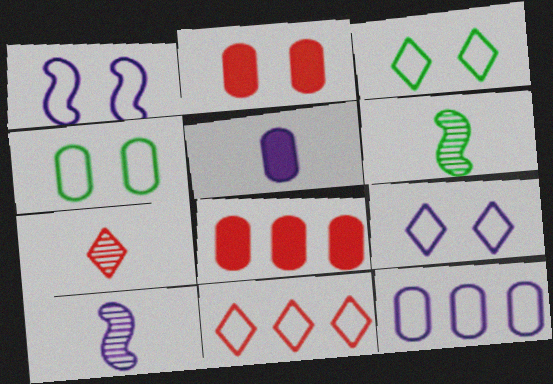[[3, 8, 10], 
[6, 8, 9]]